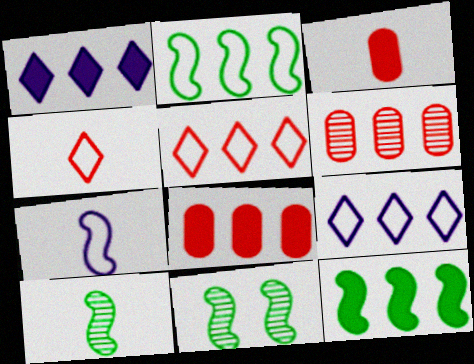[[1, 2, 6], 
[1, 8, 12], 
[3, 9, 11], 
[6, 9, 12]]